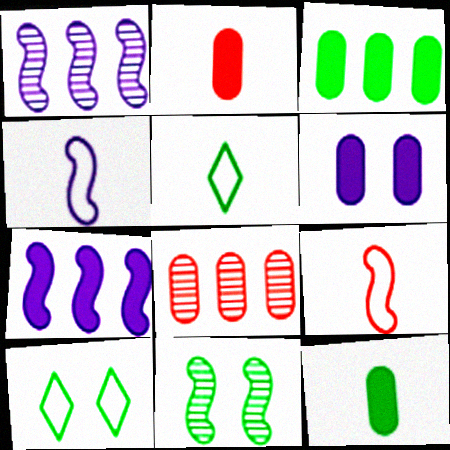[[1, 2, 10], 
[2, 3, 6], 
[3, 5, 11], 
[7, 9, 11]]